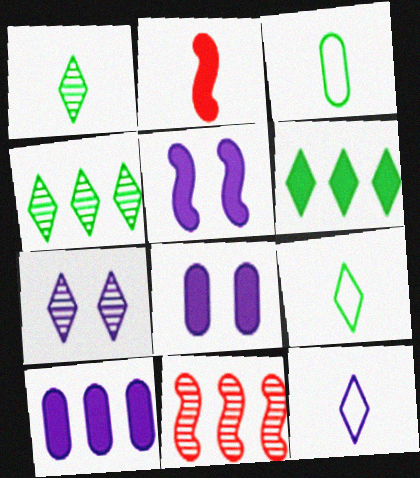[[2, 6, 8], 
[8, 9, 11]]